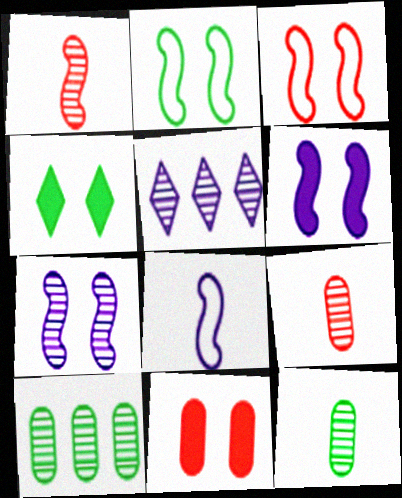[[4, 6, 11]]